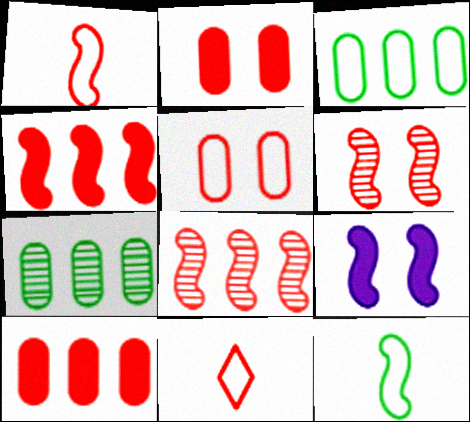[[1, 4, 6], 
[2, 8, 11], 
[6, 10, 11], 
[7, 9, 11], 
[8, 9, 12]]